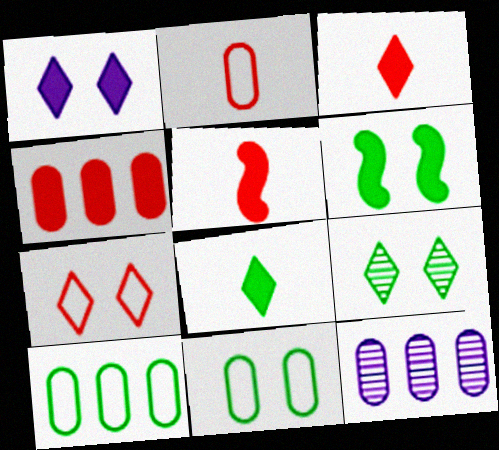[[1, 7, 9], 
[4, 10, 12], 
[6, 9, 11]]